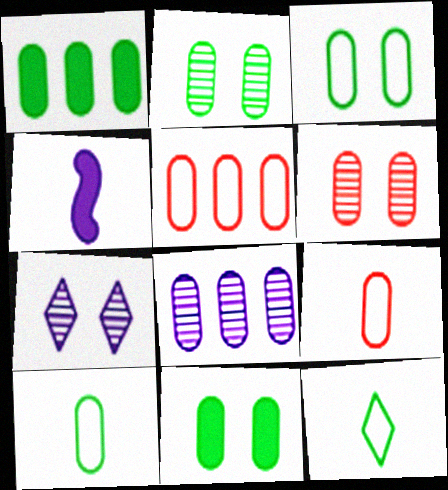[[1, 2, 10], 
[1, 5, 8], 
[2, 3, 11], 
[8, 9, 11]]